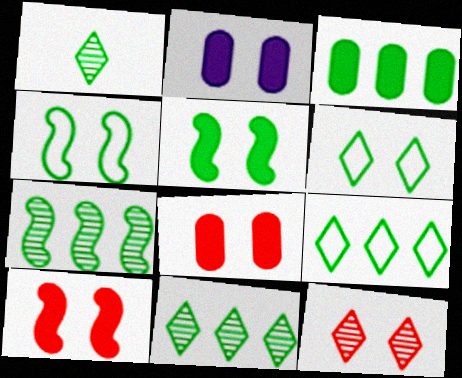[[1, 3, 4], 
[2, 4, 12], 
[3, 7, 9]]